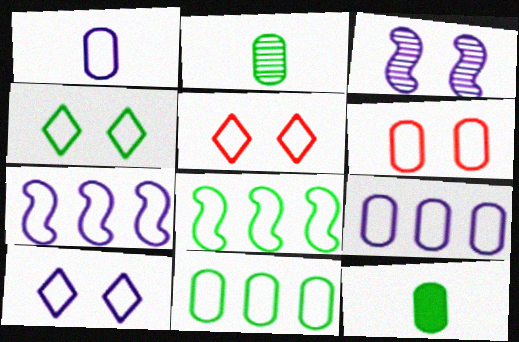[[1, 5, 8], 
[1, 6, 11], 
[1, 7, 10], 
[4, 5, 10]]